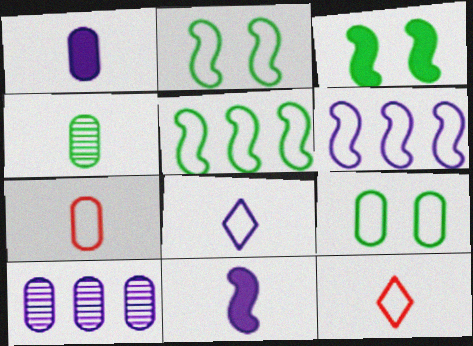[[1, 4, 7], 
[3, 10, 12], 
[4, 11, 12], 
[6, 9, 12]]